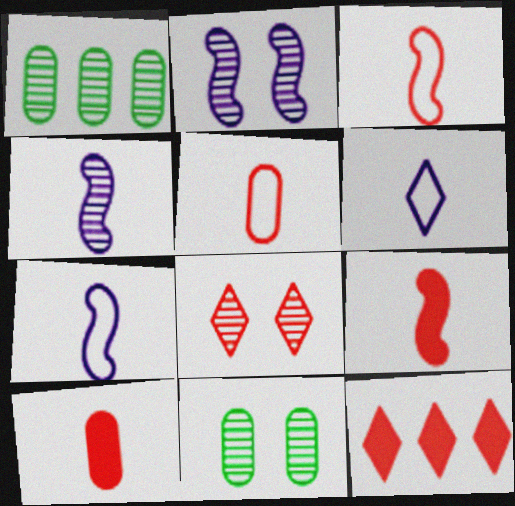[[1, 4, 8], 
[2, 8, 11], 
[7, 11, 12]]